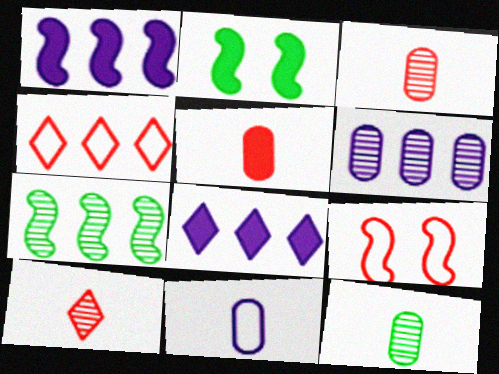[[2, 5, 8], 
[5, 11, 12], 
[8, 9, 12]]